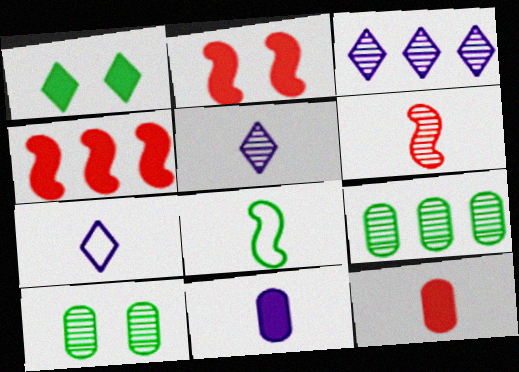[[1, 4, 11], 
[1, 8, 9], 
[2, 7, 9], 
[3, 6, 10], 
[4, 7, 10], 
[5, 8, 12]]